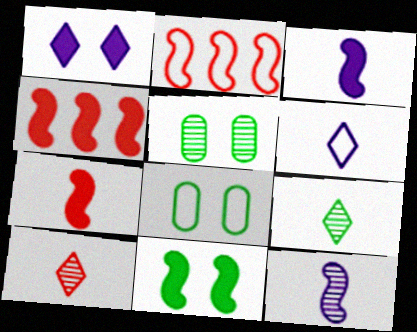[[2, 6, 8], 
[2, 11, 12], 
[3, 4, 11], 
[4, 5, 6]]